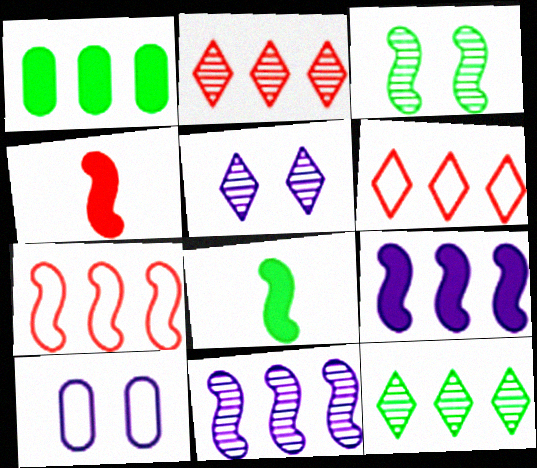[[1, 6, 11], 
[2, 8, 10], 
[4, 10, 12]]